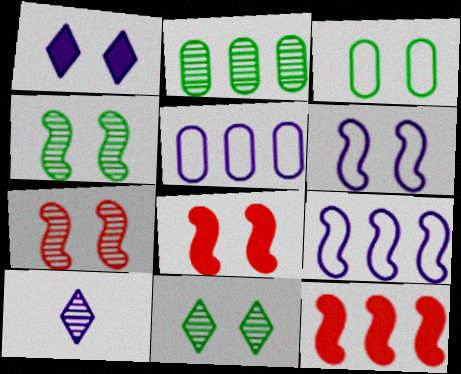[[1, 3, 7], 
[2, 7, 10], 
[3, 10, 12], 
[4, 6, 8]]